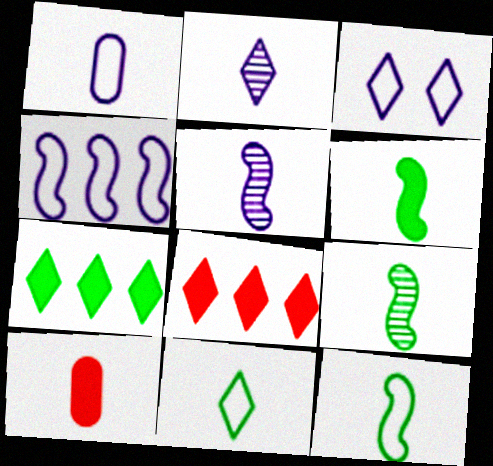[[1, 3, 4], 
[2, 10, 12], 
[5, 10, 11], 
[6, 9, 12]]